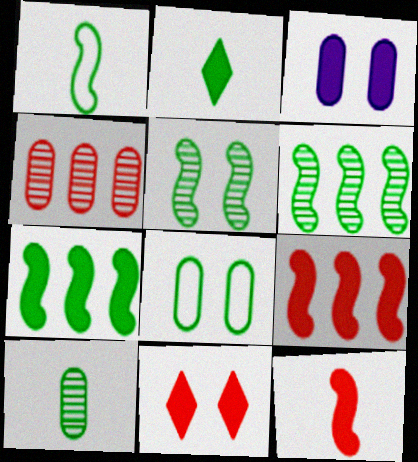[[1, 2, 10], 
[1, 5, 7], 
[2, 3, 9], 
[2, 6, 8]]